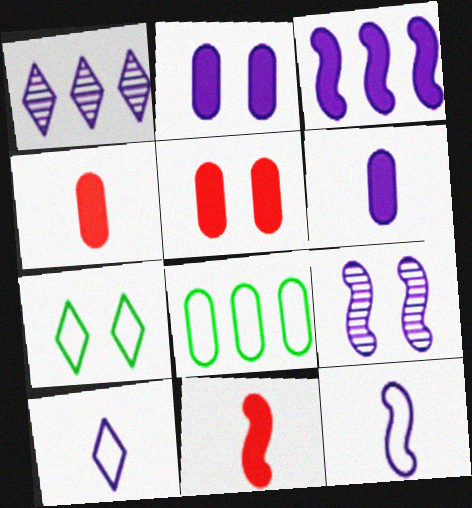[[1, 2, 12], 
[3, 9, 12], 
[5, 7, 9]]